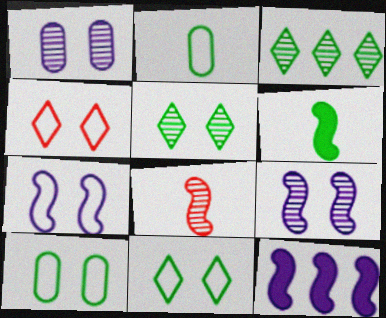[[1, 3, 8], 
[3, 6, 10], 
[4, 7, 10]]